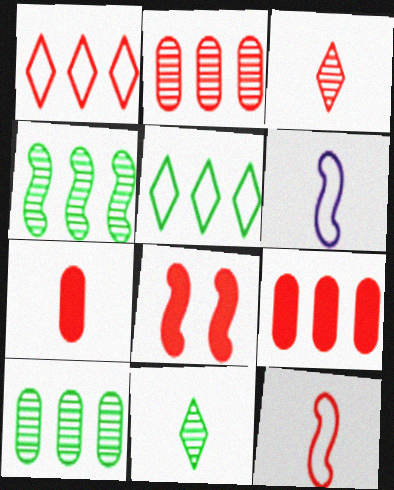[[3, 7, 12], 
[4, 6, 8], 
[6, 7, 11]]